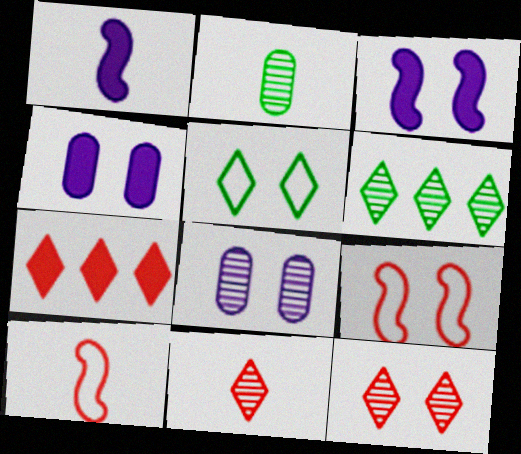[[4, 6, 10]]